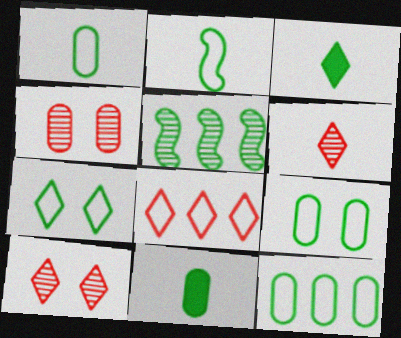[[1, 9, 12], 
[2, 7, 12], 
[3, 5, 9], 
[5, 7, 11]]